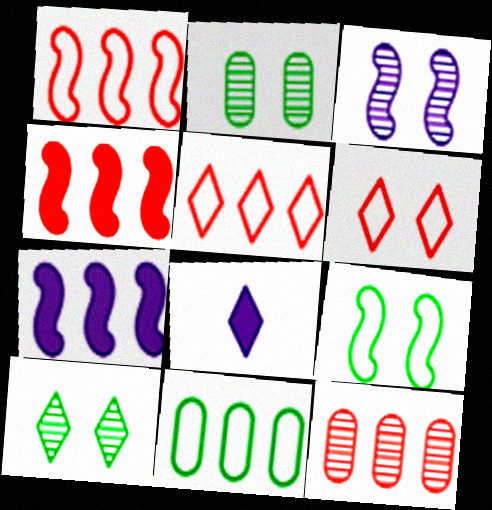[[1, 2, 8], 
[4, 5, 12], 
[5, 8, 10], 
[8, 9, 12]]